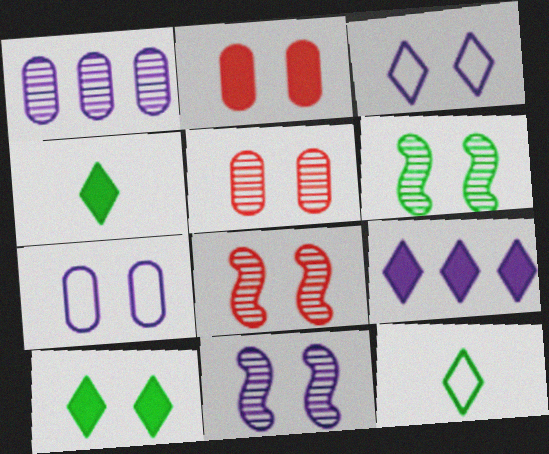[[2, 3, 6], 
[6, 8, 11], 
[7, 8, 10]]